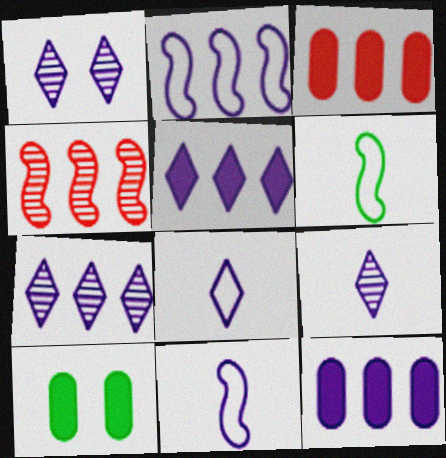[[1, 3, 6], 
[1, 5, 8], 
[1, 7, 9], 
[1, 11, 12], 
[2, 7, 12], 
[4, 8, 10]]